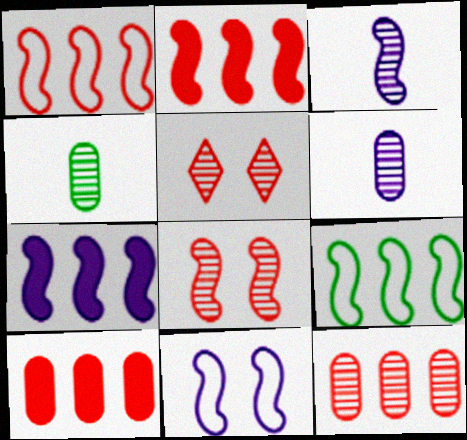[[3, 7, 11]]